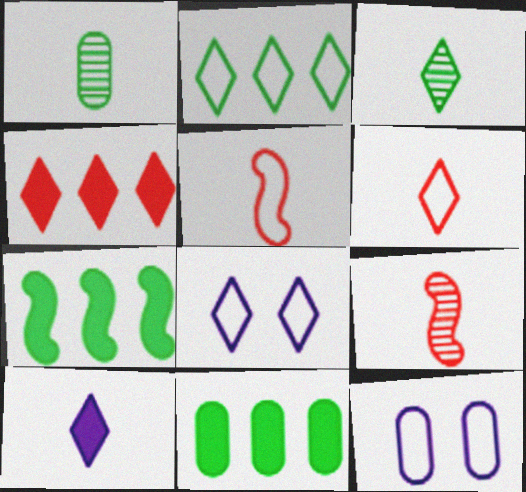[[1, 5, 10], 
[2, 5, 12], 
[2, 6, 8], 
[3, 4, 8], 
[3, 6, 10], 
[8, 9, 11]]